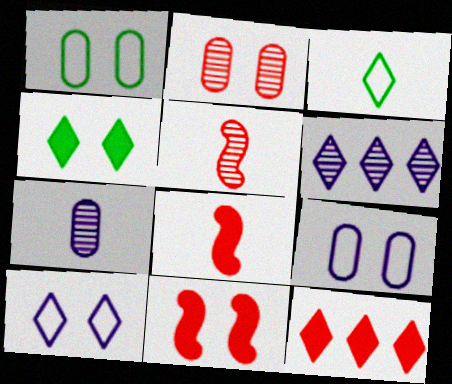[[1, 6, 8], 
[3, 7, 8]]